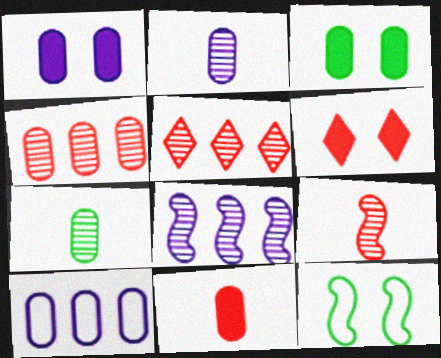[[1, 2, 10]]